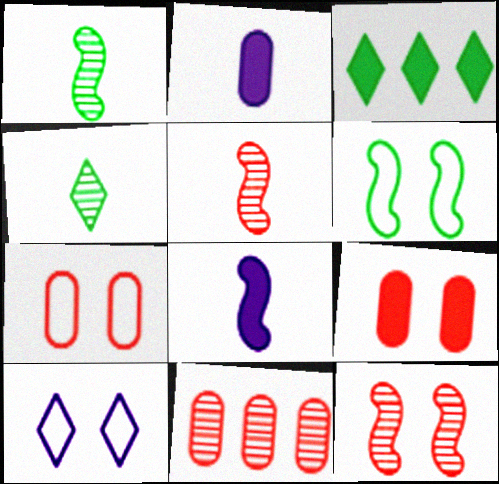[[3, 8, 9], 
[6, 7, 10]]